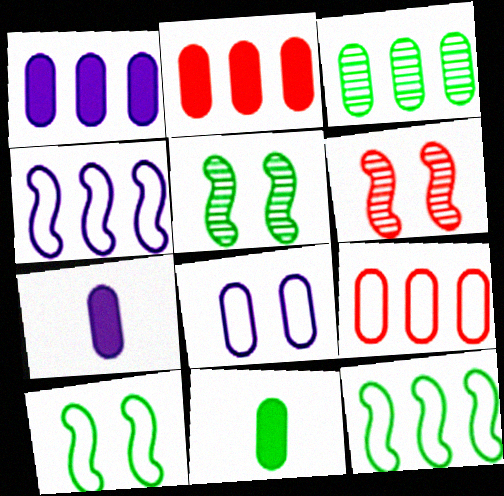[[1, 3, 9]]